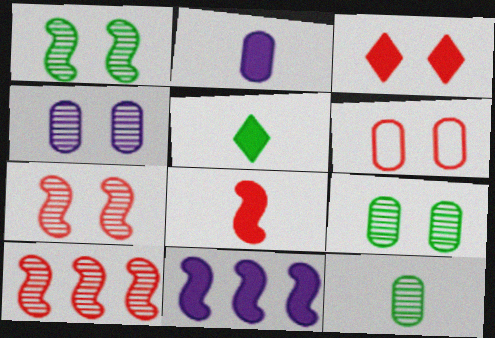[[2, 5, 8], 
[3, 6, 7]]